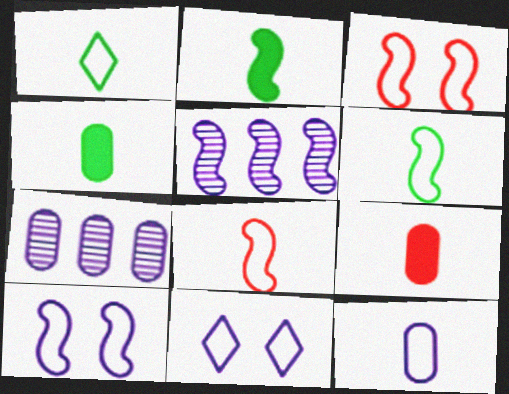[[1, 8, 12], 
[2, 3, 5]]